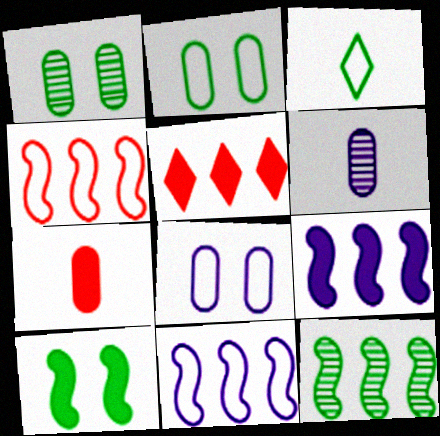[[3, 4, 8], 
[4, 9, 12]]